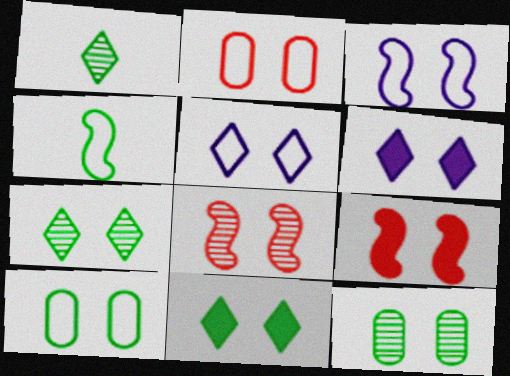[[5, 9, 12], 
[6, 8, 10]]